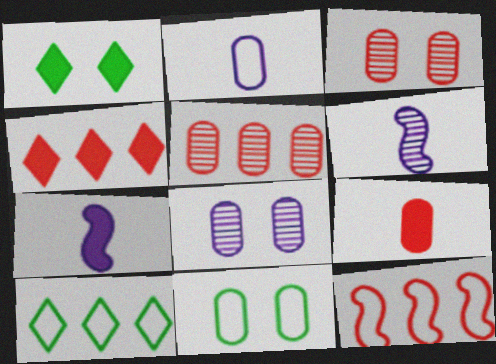[[3, 7, 10], 
[4, 5, 12], 
[4, 6, 11]]